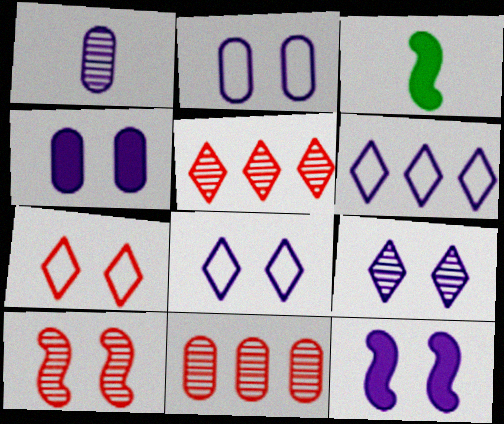[[1, 6, 12], 
[2, 3, 5], 
[2, 9, 12], 
[3, 8, 11]]